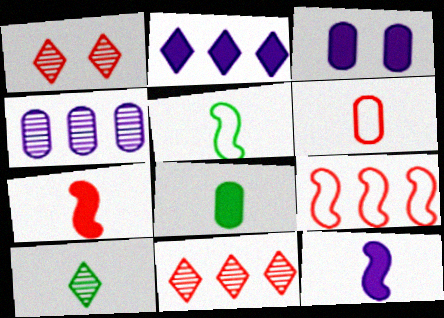[[2, 3, 12], 
[3, 5, 11], 
[3, 9, 10], 
[5, 8, 10], 
[6, 10, 12]]